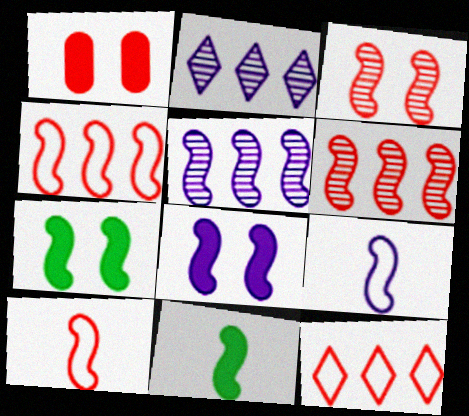[[5, 7, 10], 
[5, 8, 9], 
[6, 7, 9]]